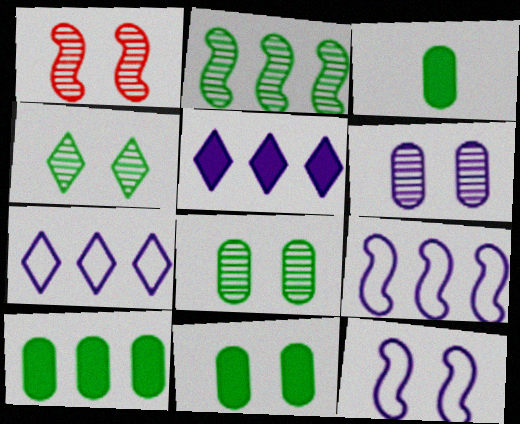[[1, 3, 7], 
[1, 4, 6], 
[3, 10, 11]]